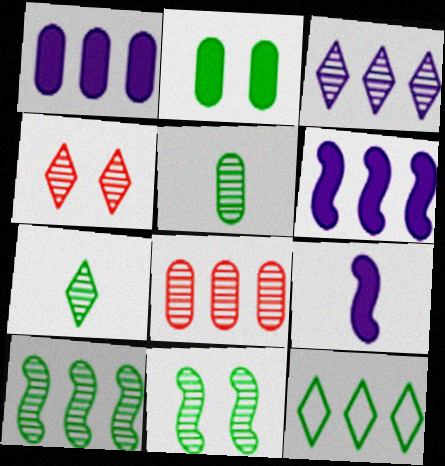[[3, 4, 7], 
[3, 8, 10], 
[6, 8, 12]]